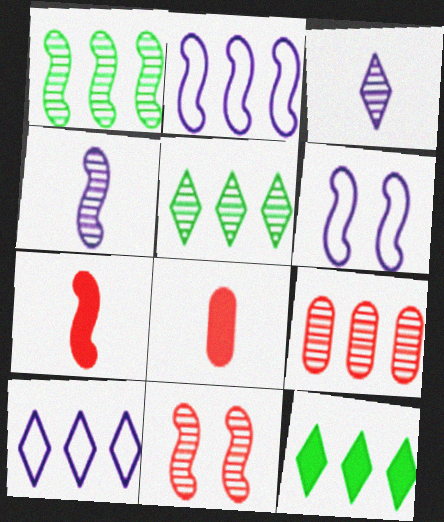[[1, 4, 11], 
[1, 6, 7], 
[2, 9, 12], 
[5, 6, 8]]